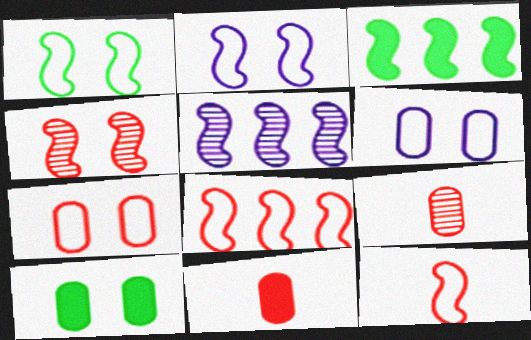[[3, 5, 8]]